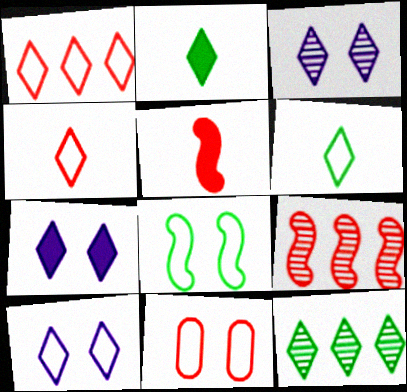[[1, 2, 3], 
[1, 6, 10], 
[3, 7, 10], 
[4, 7, 12], 
[8, 10, 11]]